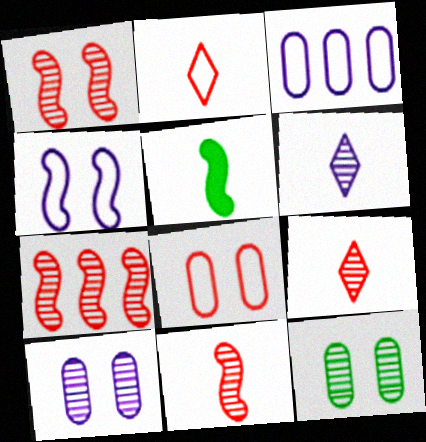[[1, 7, 11], 
[4, 5, 7], 
[6, 7, 12]]